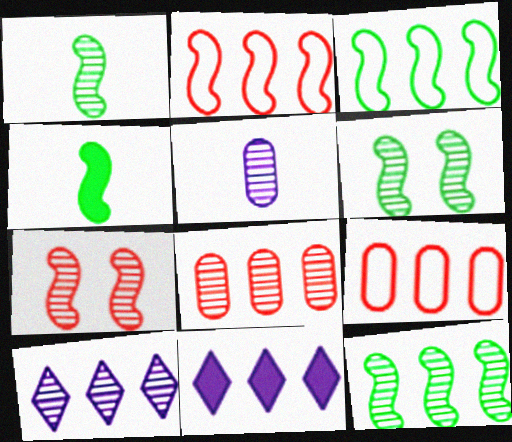[[1, 6, 12], 
[3, 4, 6], 
[3, 8, 11], 
[8, 10, 12], 
[9, 11, 12]]